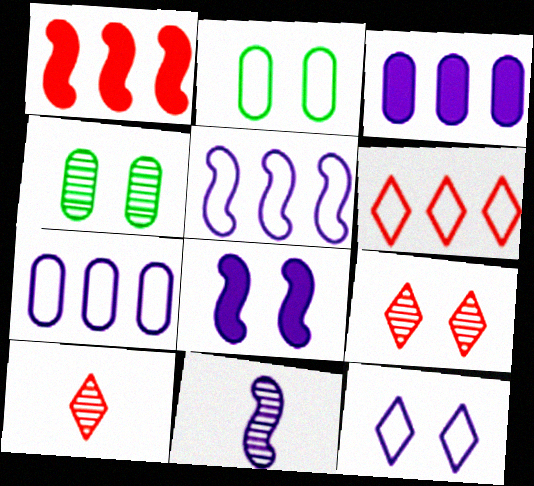[[2, 8, 9], 
[3, 11, 12], 
[5, 8, 11]]